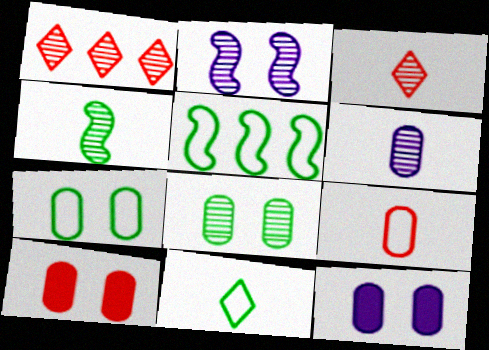[[3, 4, 6], 
[3, 5, 12], 
[5, 7, 11]]